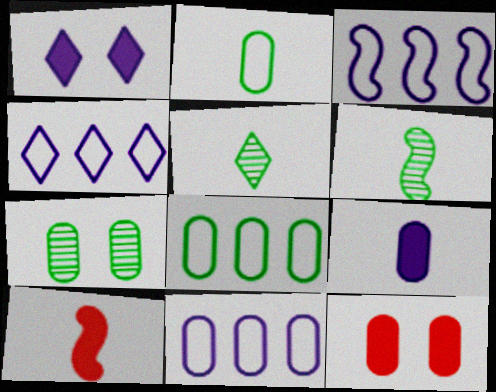[[3, 4, 11], 
[3, 5, 12], 
[4, 6, 12], 
[4, 7, 10]]